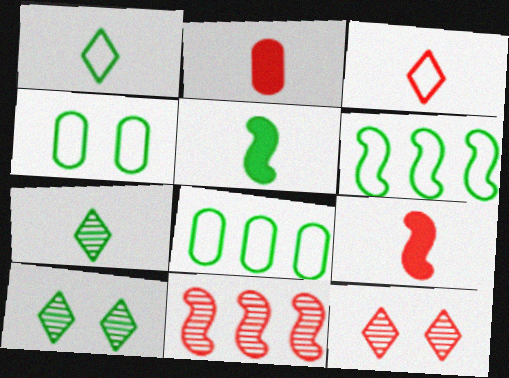[[1, 4, 6], 
[5, 8, 10]]